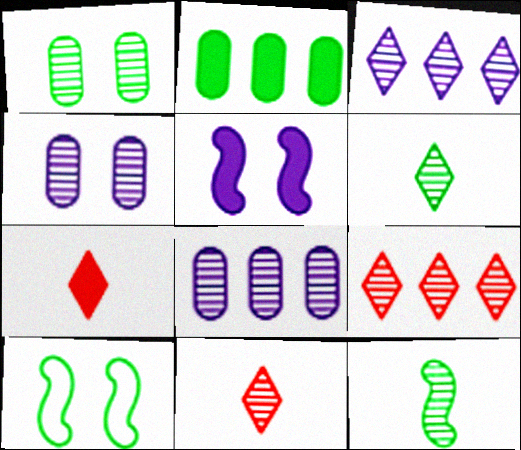[[2, 5, 7], 
[2, 6, 10], 
[4, 9, 12], 
[7, 8, 10]]